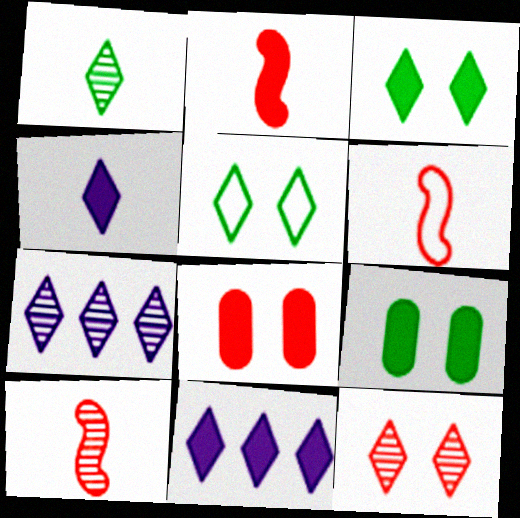[[1, 7, 12], 
[2, 6, 10], 
[2, 9, 11], 
[6, 7, 9]]